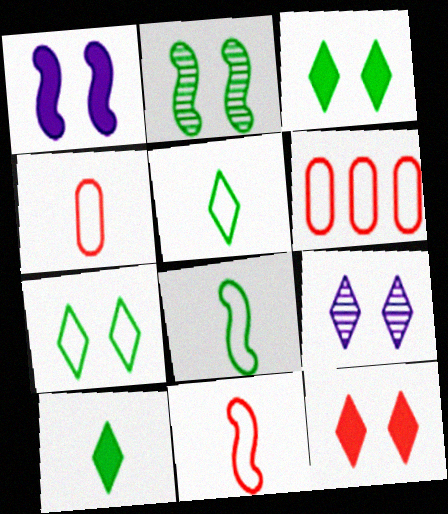[[7, 9, 12]]